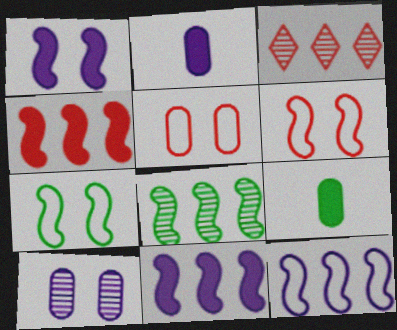[[2, 3, 7], 
[4, 8, 12]]